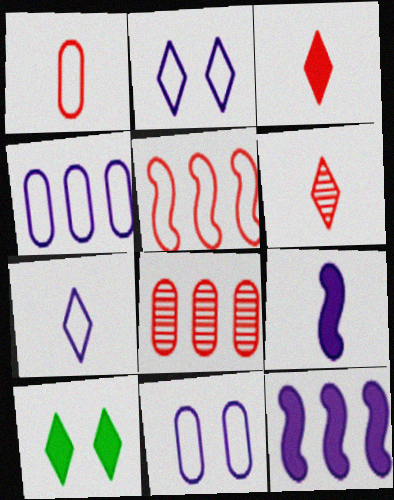[]